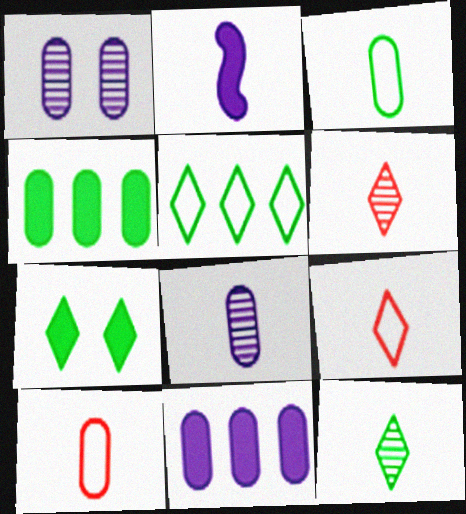[[1, 4, 10], 
[2, 3, 6], 
[2, 10, 12], 
[5, 7, 12]]